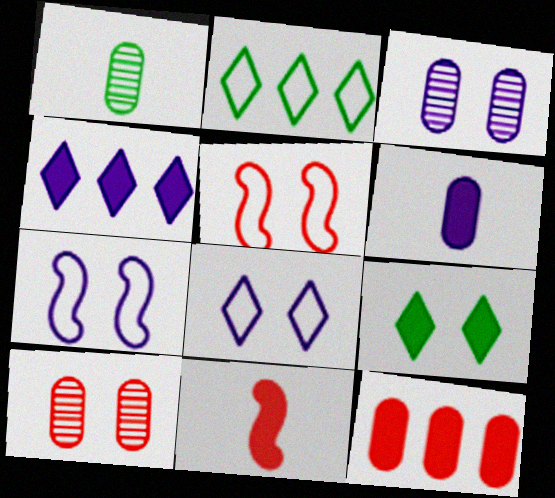[[1, 4, 5], 
[2, 3, 11], 
[3, 5, 9], 
[7, 9, 10]]